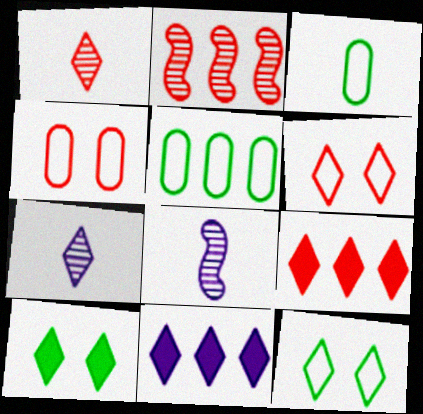[[1, 6, 9], 
[1, 11, 12], 
[2, 5, 11], 
[7, 9, 12]]